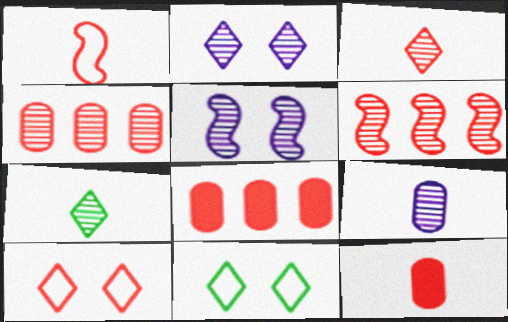[[1, 3, 12], 
[4, 5, 7], 
[6, 10, 12]]